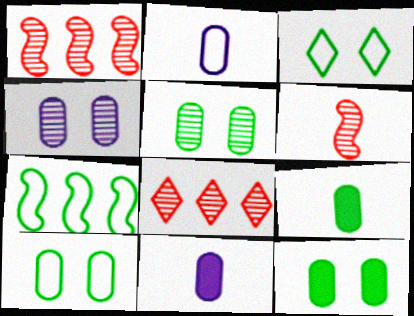[[1, 3, 11], 
[5, 10, 12]]